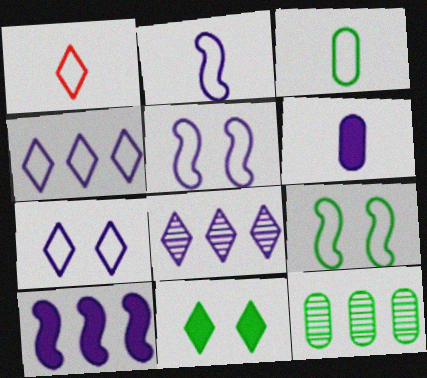[[1, 2, 3], 
[1, 8, 11], 
[5, 6, 8]]